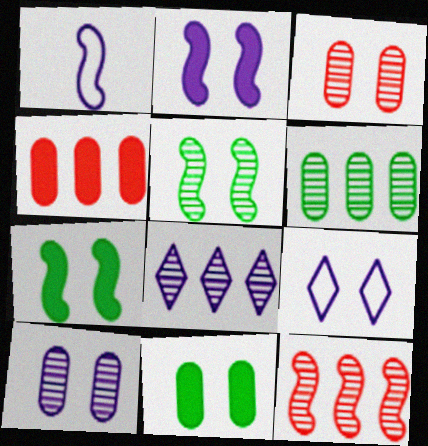[[1, 7, 12], 
[2, 9, 10], 
[3, 7, 9], 
[6, 8, 12]]